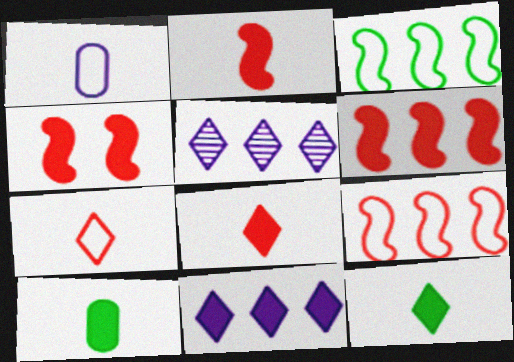[[2, 4, 6], 
[4, 10, 11]]